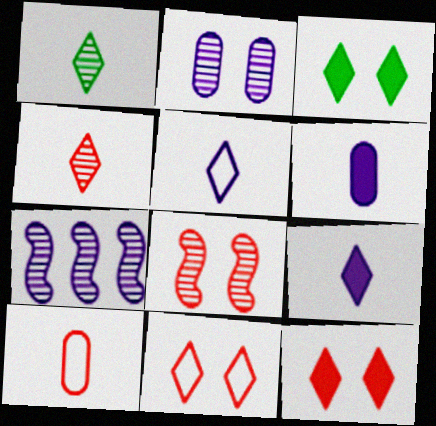[[3, 7, 10]]